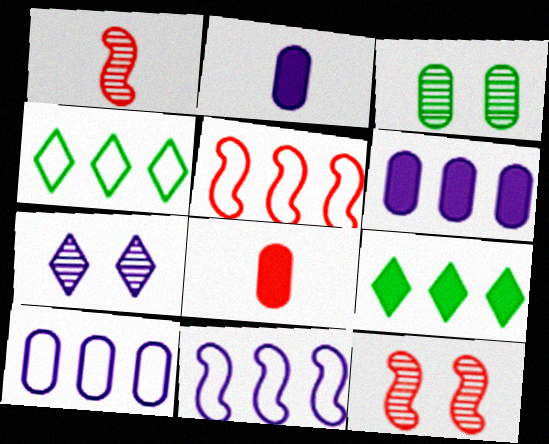[[2, 4, 12], 
[2, 7, 11], 
[3, 7, 12], 
[3, 8, 10], 
[4, 5, 10]]